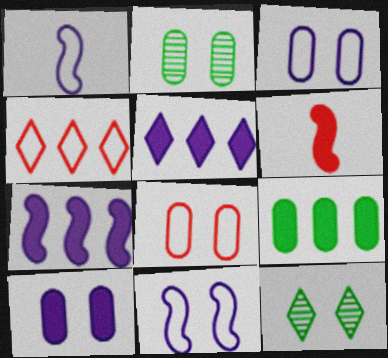[[2, 8, 10]]